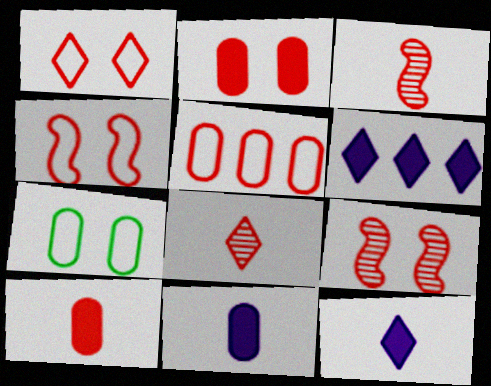[[1, 2, 9], 
[3, 6, 7]]